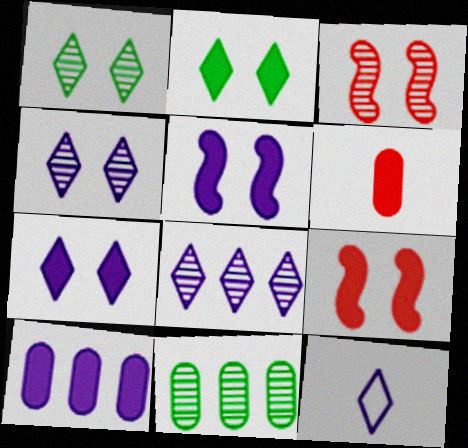[[7, 8, 12], 
[9, 11, 12]]